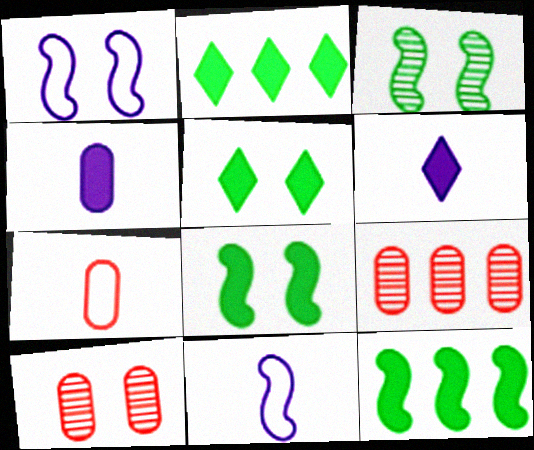[[1, 5, 10], 
[2, 10, 11], 
[5, 9, 11]]